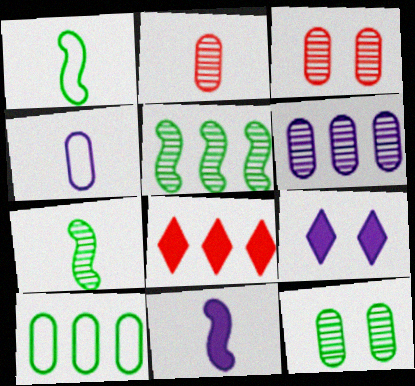[[2, 6, 12]]